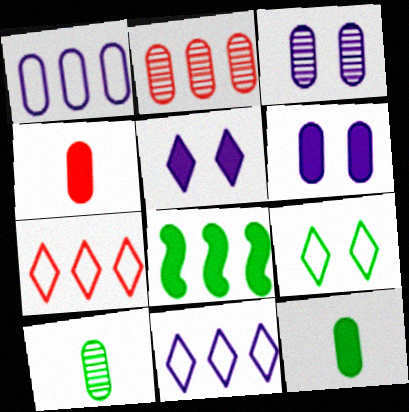[[2, 3, 10], 
[2, 8, 11], 
[4, 5, 8], 
[8, 9, 10]]